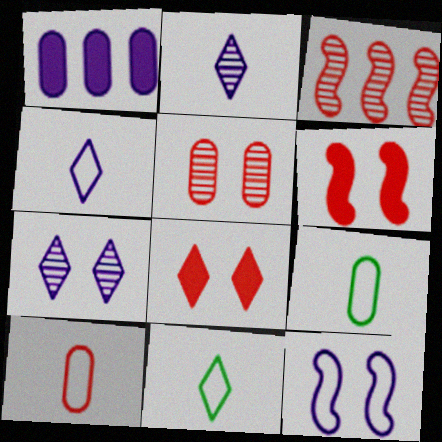[[1, 2, 12], 
[1, 5, 9], 
[3, 8, 10]]